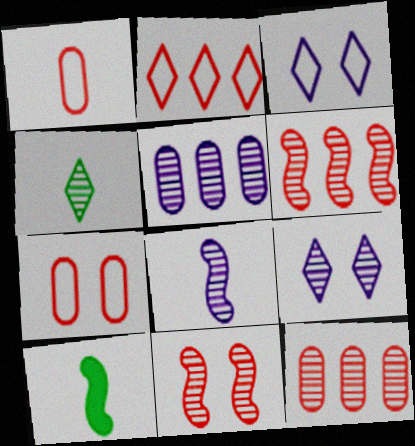[[3, 10, 12], 
[4, 5, 11], 
[5, 8, 9]]